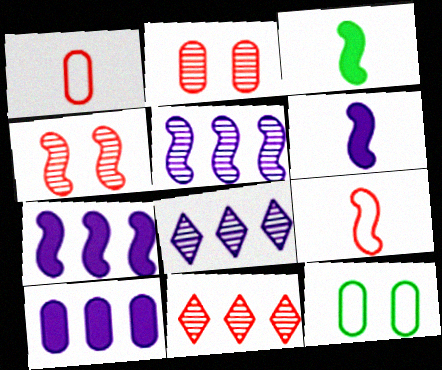[[6, 11, 12]]